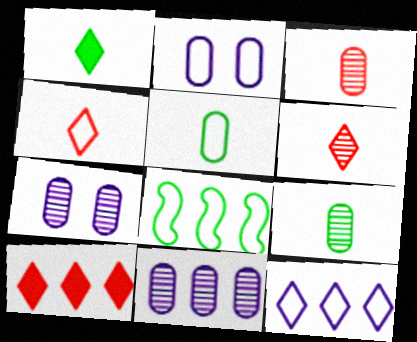[[2, 4, 8], 
[8, 10, 11]]